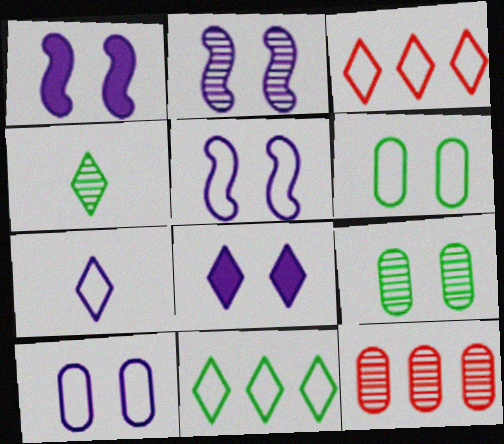[[1, 2, 5], 
[2, 4, 12], 
[2, 8, 10], 
[3, 4, 8]]